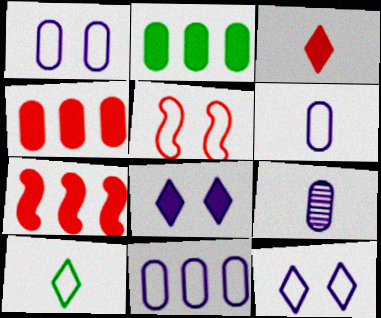[[1, 6, 11], 
[5, 10, 11]]